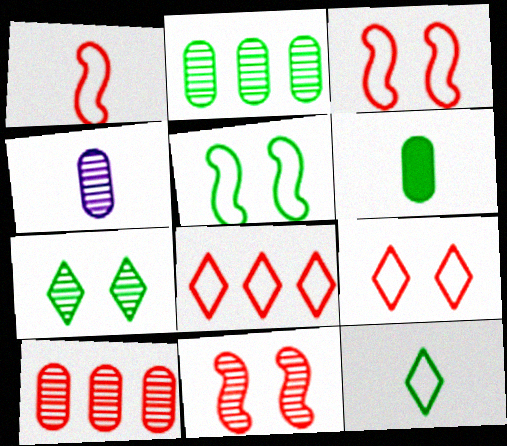[]